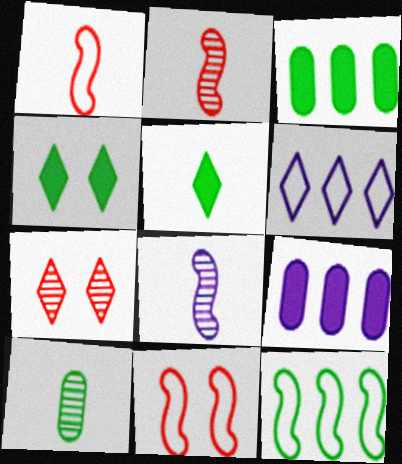[[4, 10, 12], 
[5, 6, 7]]